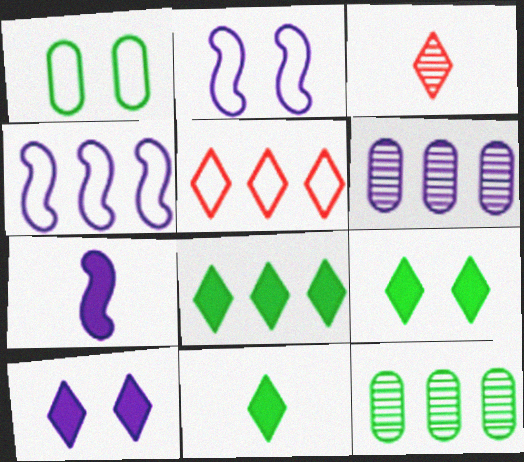[[8, 9, 11]]